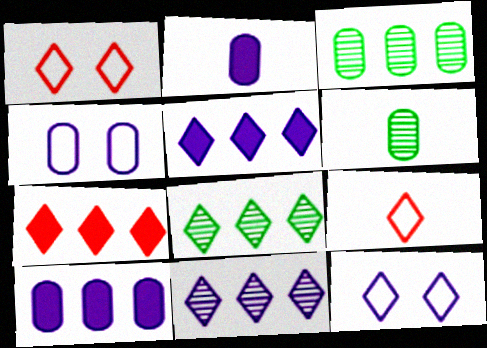[]